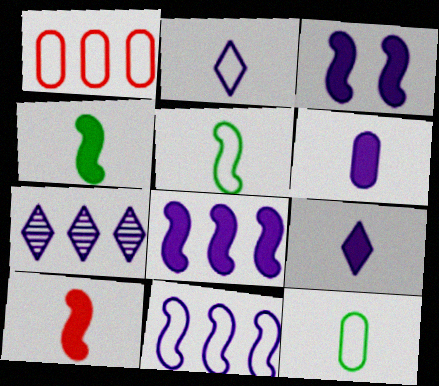[]